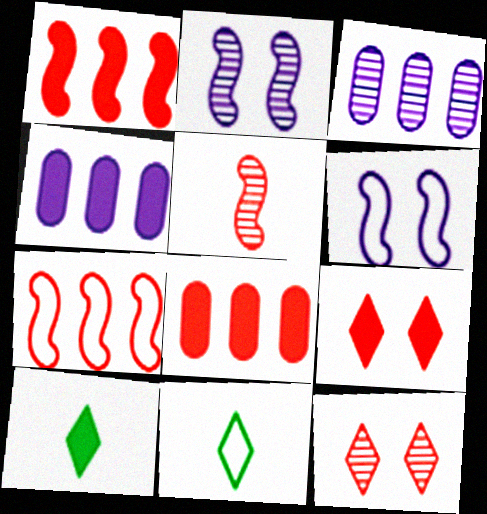[[2, 8, 11]]